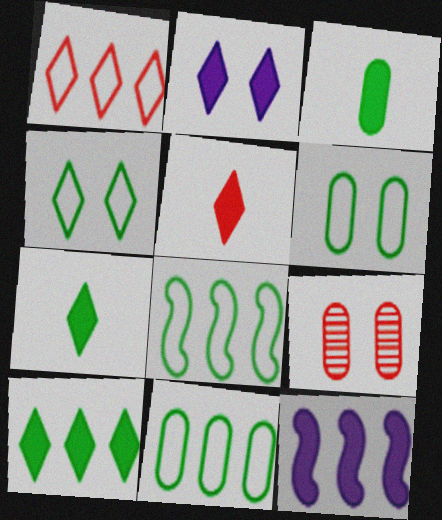[[2, 5, 10]]